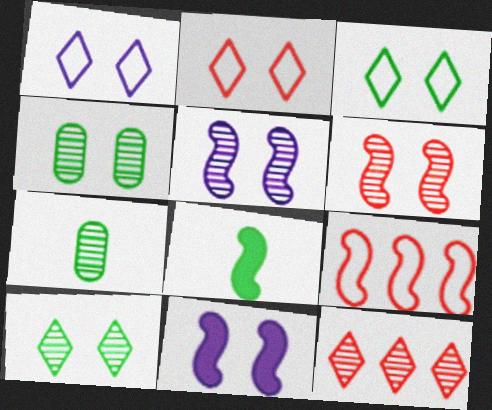[[1, 2, 3], 
[2, 4, 11], 
[5, 7, 12], 
[5, 8, 9]]